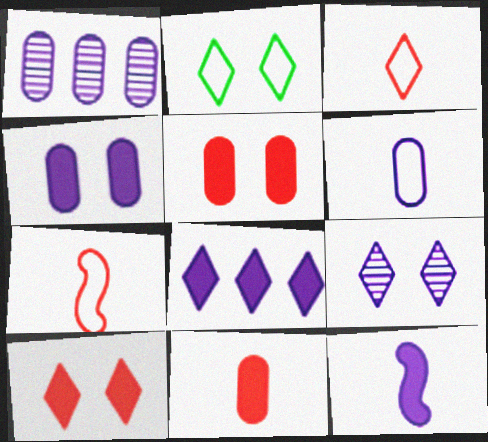[[1, 4, 6], 
[2, 9, 10], 
[4, 8, 12]]